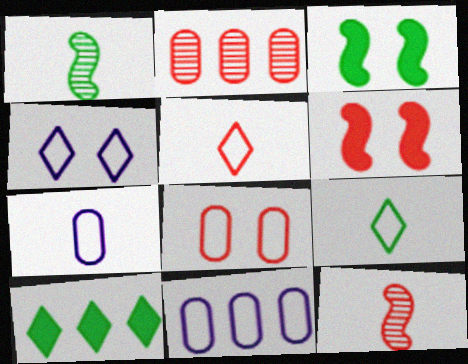[[2, 5, 6]]